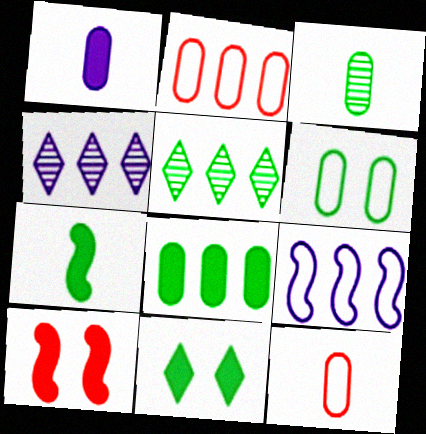[[1, 3, 12], 
[3, 6, 8], 
[5, 6, 7], 
[7, 8, 11]]